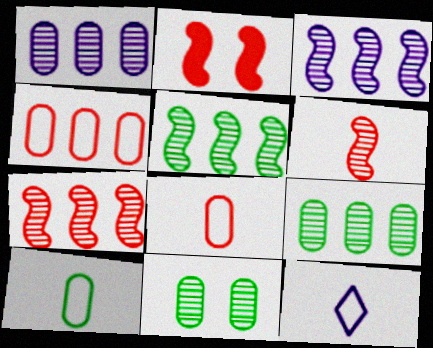[[2, 9, 12], 
[3, 5, 7]]